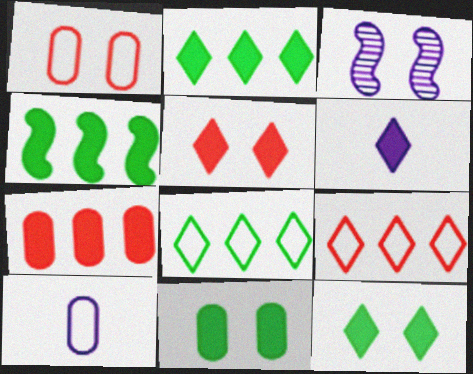[[1, 3, 12], 
[2, 5, 6]]